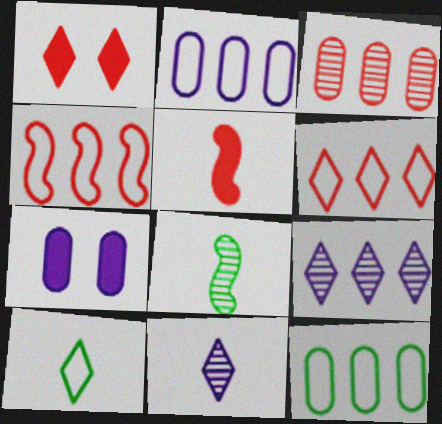[[1, 2, 8], 
[1, 9, 10], 
[6, 7, 8]]